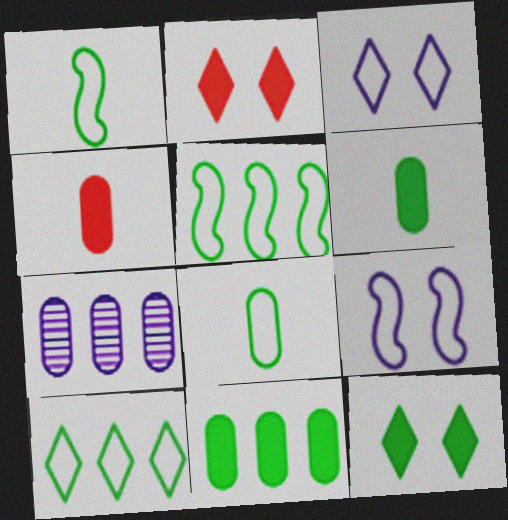[[1, 2, 7]]